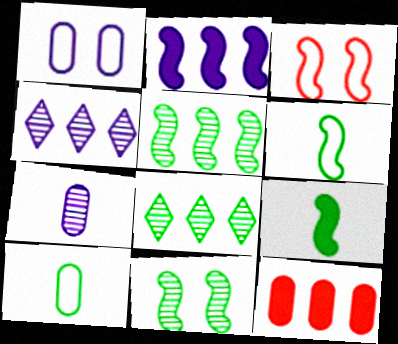[]